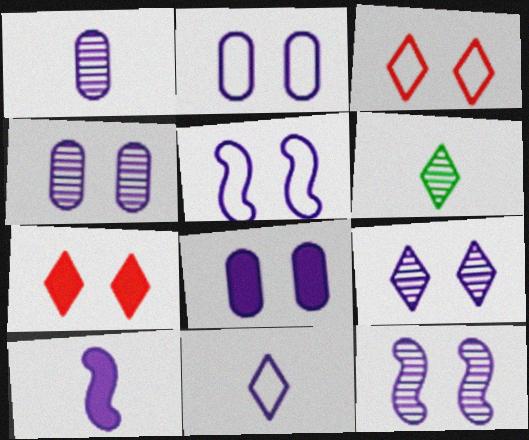[[1, 10, 11], 
[2, 4, 8], 
[4, 9, 12], 
[5, 8, 9]]